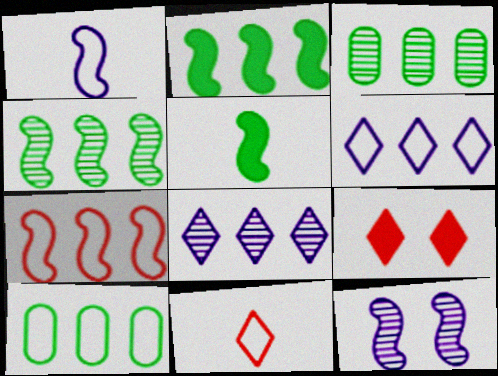[[1, 3, 9], 
[5, 7, 12], 
[6, 7, 10]]